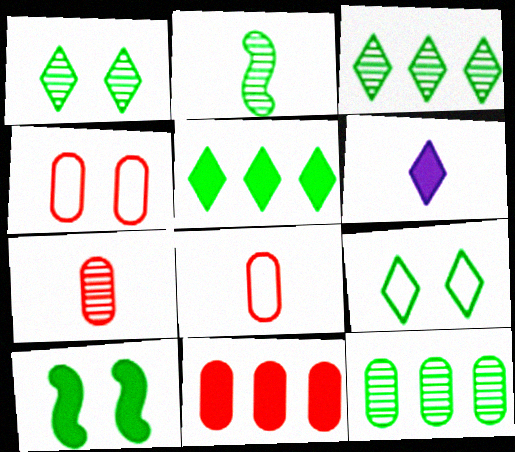[[1, 2, 12], 
[2, 6, 8], 
[4, 7, 11], 
[6, 10, 11]]